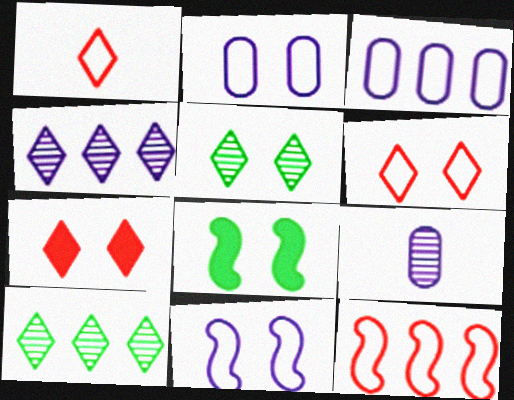[]